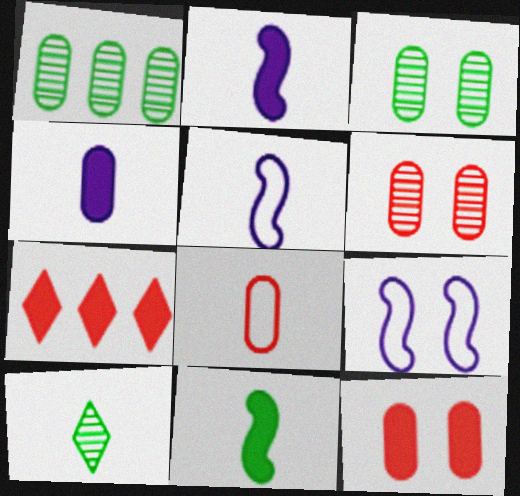[[2, 8, 10], 
[3, 5, 7]]